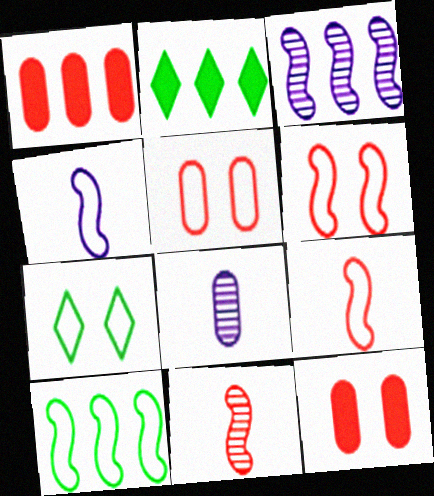[[2, 6, 8], 
[4, 6, 10]]